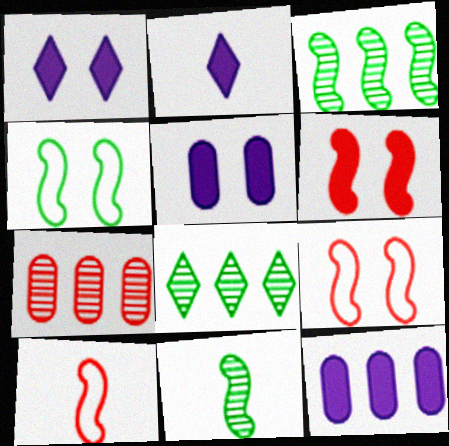[[2, 4, 7], 
[5, 8, 10]]